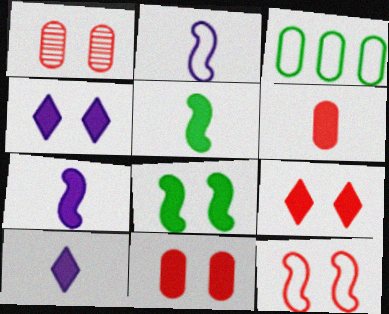[[1, 9, 12], 
[4, 8, 11], 
[5, 6, 10]]